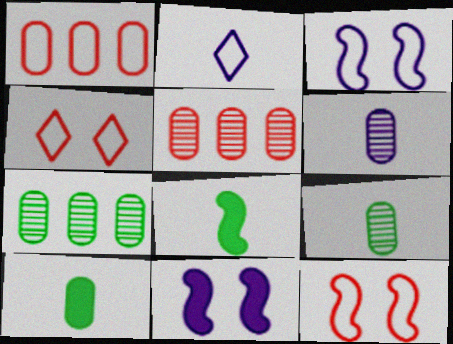[]